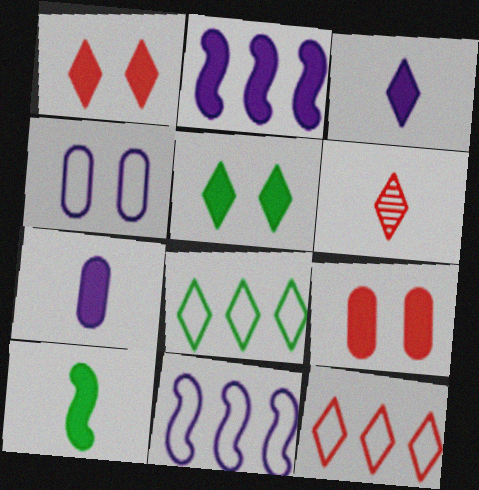[[1, 6, 12]]